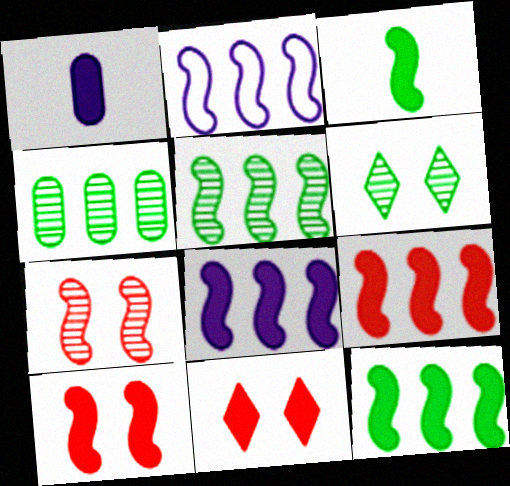[[1, 11, 12], 
[2, 3, 7], 
[2, 5, 9], 
[3, 8, 10], 
[8, 9, 12]]